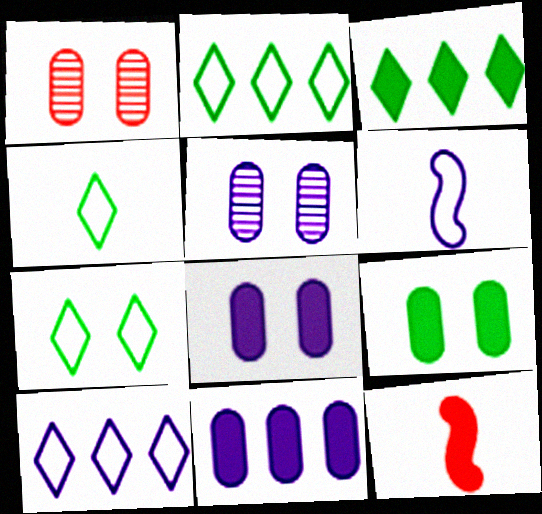[[1, 3, 6], 
[2, 4, 7], 
[2, 5, 12], 
[3, 8, 12]]